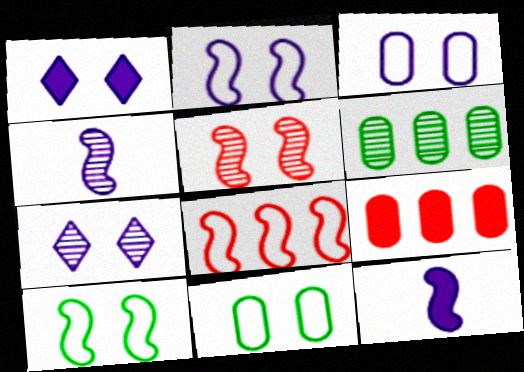[[1, 5, 11]]